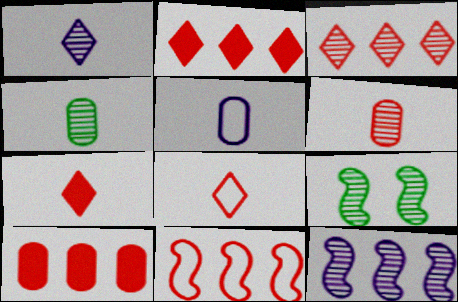[[2, 5, 9], 
[3, 10, 11]]